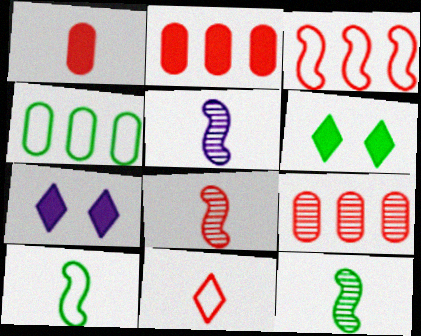[[1, 8, 11], 
[4, 6, 12], 
[4, 7, 8], 
[5, 8, 12], 
[7, 9, 10]]